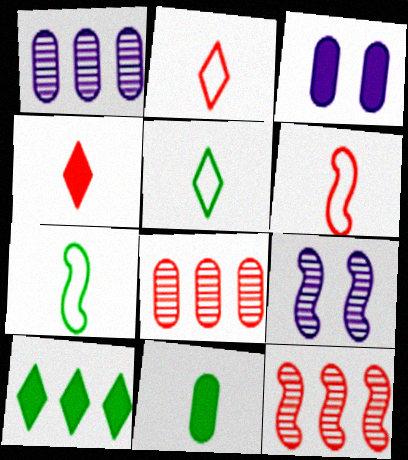[[3, 5, 12]]